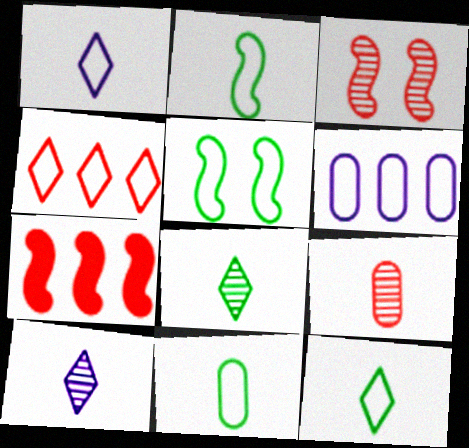[[2, 11, 12]]